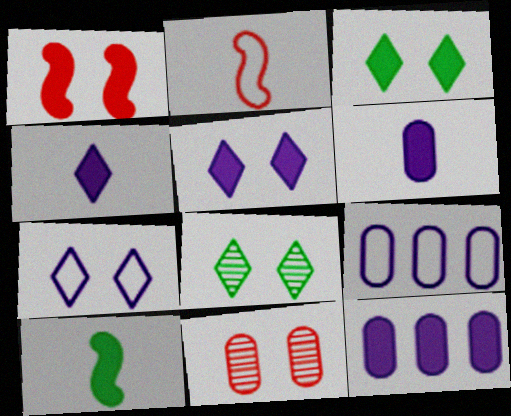[[2, 8, 12]]